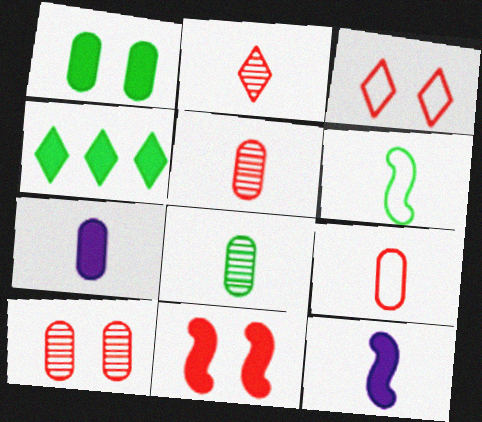[[2, 6, 7], 
[3, 10, 11], 
[4, 7, 11], 
[7, 8, 9]]